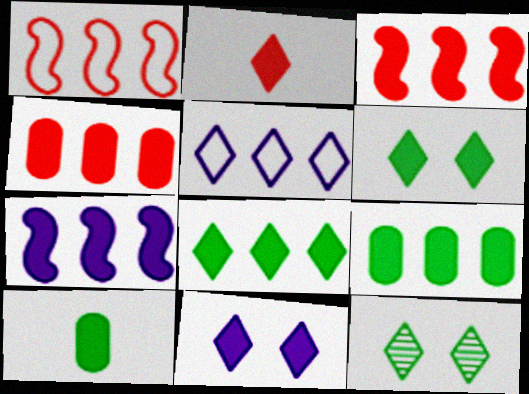[[2, 5, 12], 
[2, 8, 11], 
[3, 10, 11], 
[4, 7, 8]]